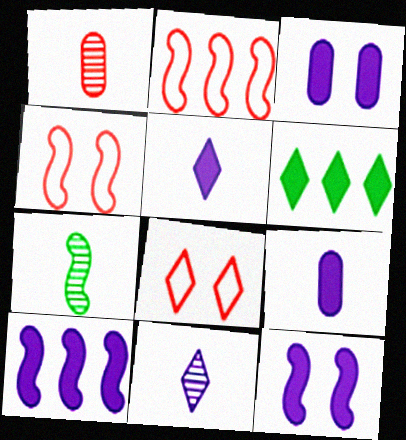[[1, 7, 11], 
[2, 7, 12], 
[3, 5, 10], 
[4, 7, 10], 
[6, 8, 11]]